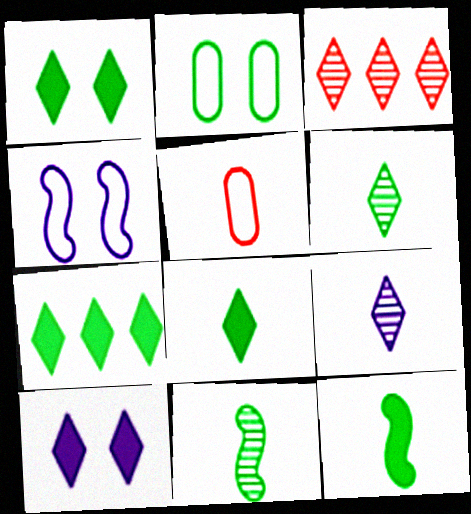[[1, 7, 8], 
[2, 7, 11], 
[5, 9, 12]]